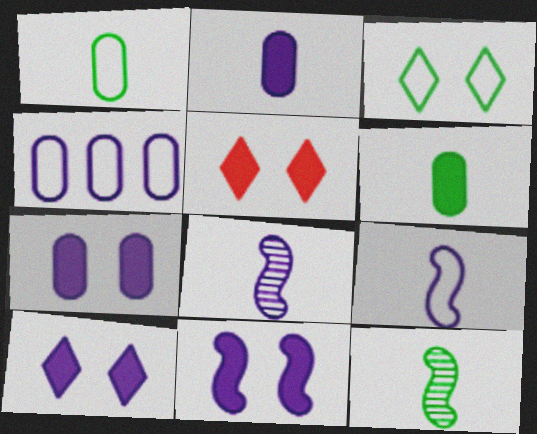[[4, 5, 12], 
[4, 8, 10], 
[7, 10, 11]]